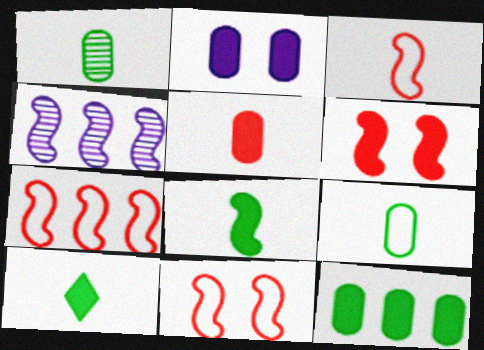[[2, 5, 12], 
[3, 7, 11], 
[4, 8, 11]]